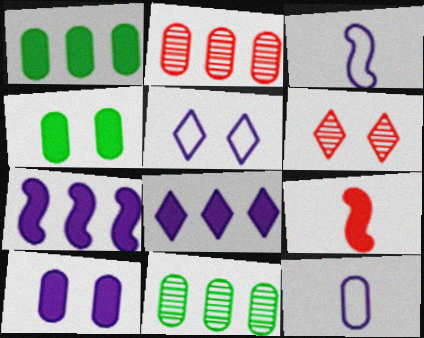[[1, 3, 6], 
[2, 4, 12], 
[4, 8, 9], 
[5, 9, 11]]